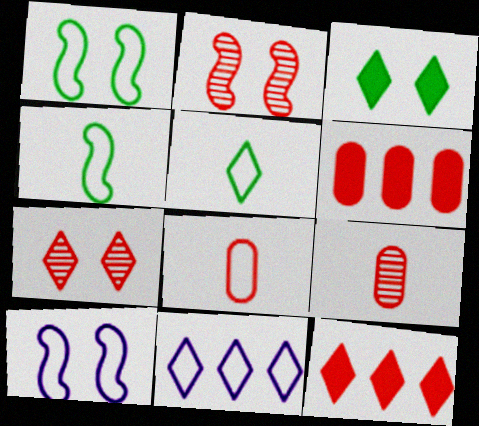[[1, 8, 11], 
[2, 8, 12]]